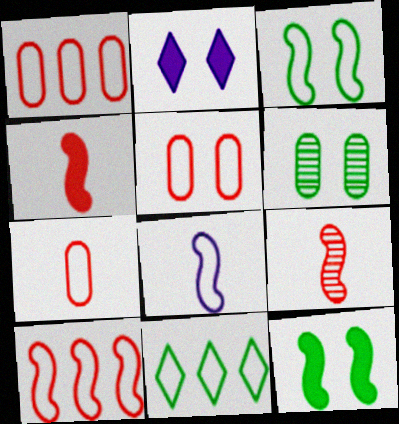[[1, 5, 7], 
[3, 8, 10], 
[5, 8, 11]]